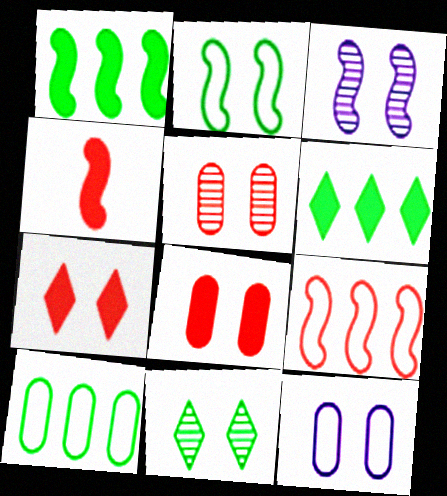[[3, 5, 11]]